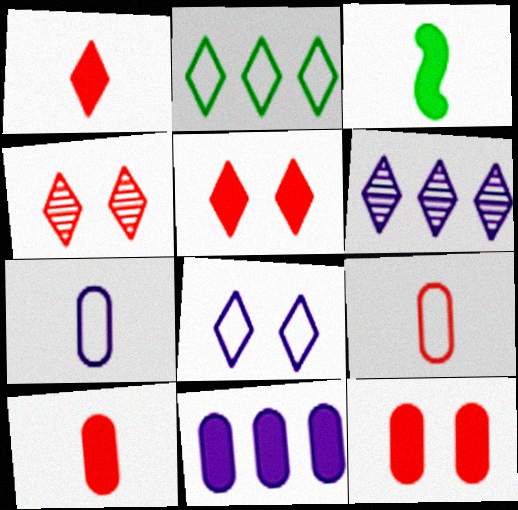[[3, 5, 11]]